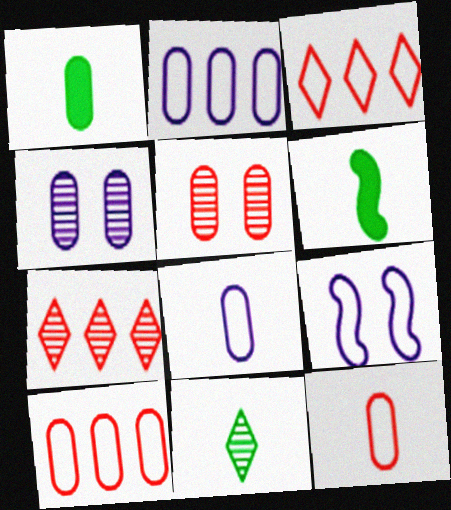[[1, 2, 5], 
[1, 4, 10], 
[1, 7, 9], 
[3, 4, 6]]